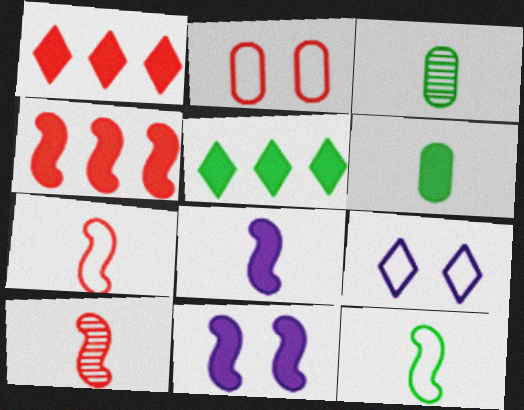[[1, 2, 10], 
[1, 6, 11], 
[3, 4, 9], 
[8, 10, 12]]